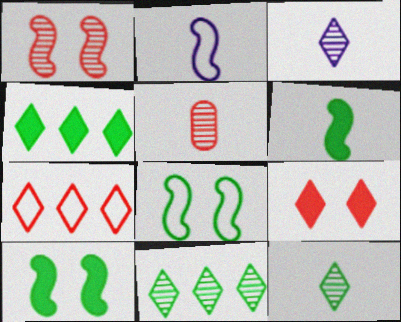[]